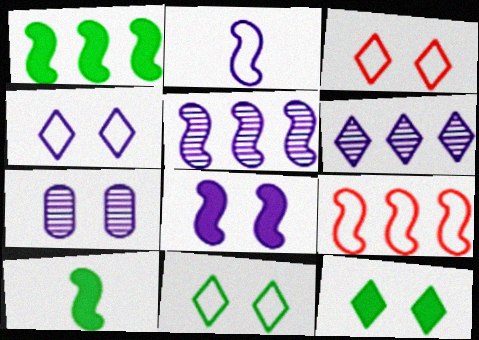[[1, 5, 9], 
[2, 5, 8], 
[3, 4, 11], 
[4, 7, 8]]